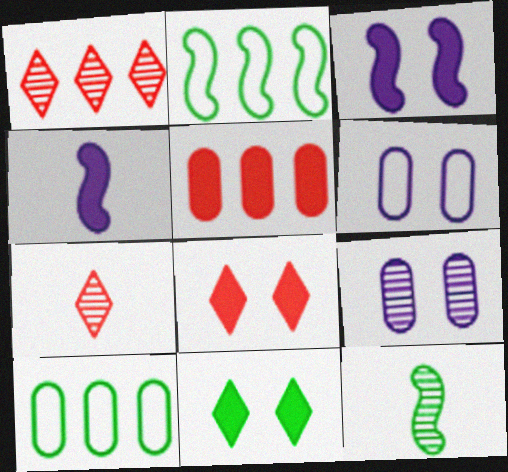[[1, 9, 12], 
[3, 7, 10], 
[4, 5, 11], 
[10, 11, 12]]